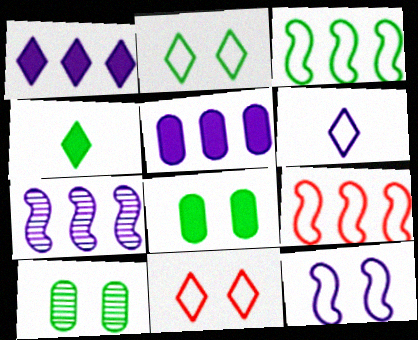[[3, 4, 10]]